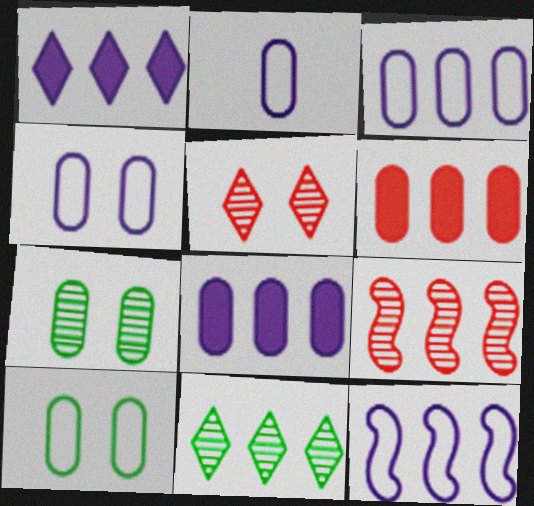[[2, 3, 4], 
[2, 6, 7], 
[6, 11, 12]]